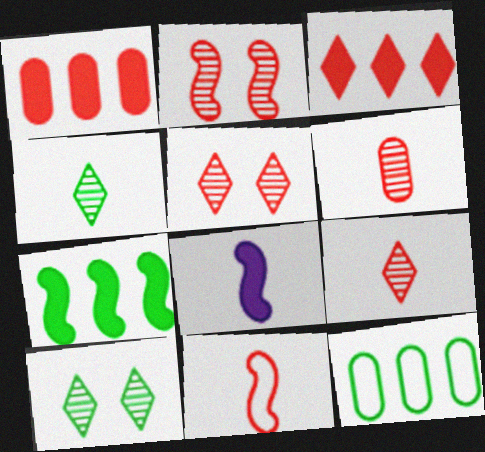[[1, 5, 11], 
[5, 8, 12]]